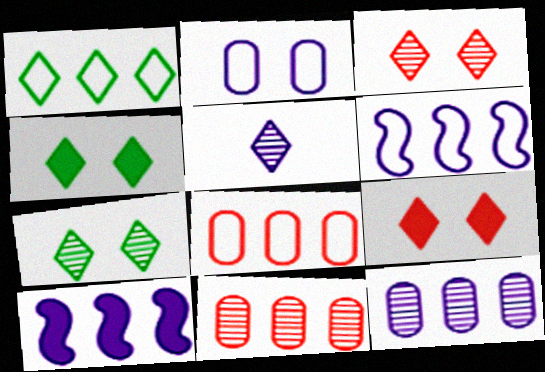[[1, 5, 9], 
[1, 6, 8], 
[1, 10, 11], 
[2, 5, 10]]